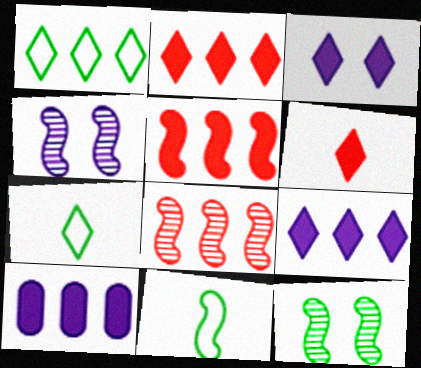[[1, 8, 10], 
[4, 5, 11]]